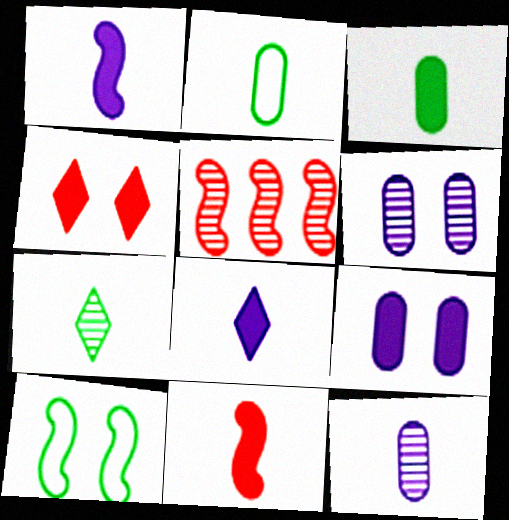[[1, 5, 10], 
[3, 8, 11], 
[4, 6, 10], 
[5, 6, 7]]